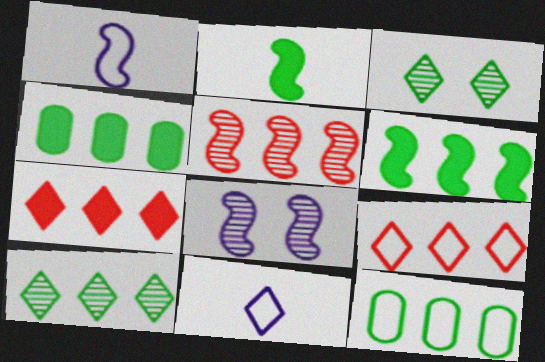[[2, 3, 12], 
[3, 7, 11], 
[6, 10, 12]]